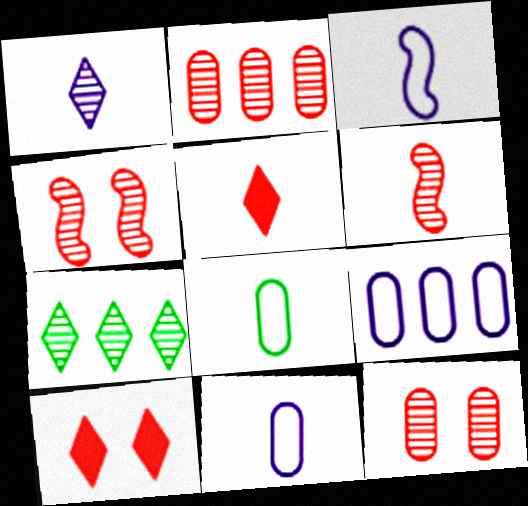[]